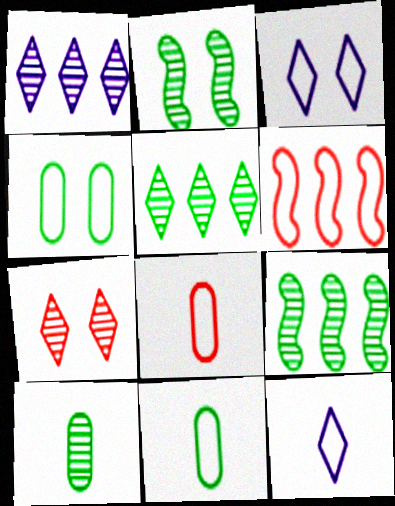[[2, 5, 10], 
[3, 6, 11], 
[4, 6, 12]]